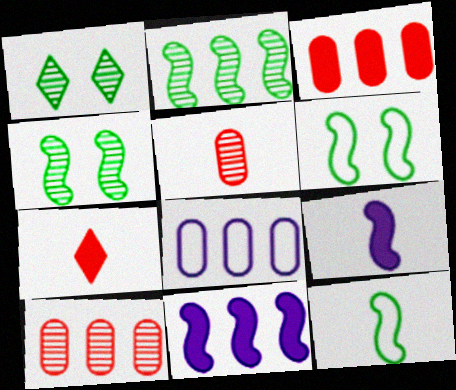[[4, 7, 8]]